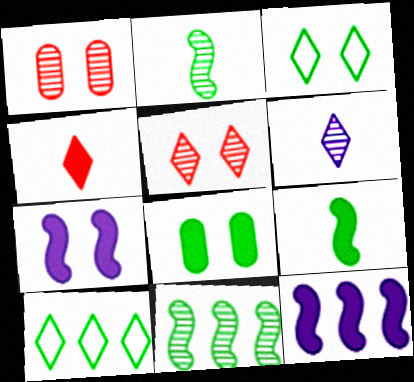[[1, 3, 7], 
[1, 6, 11], 
[2, 8, 10], 
[4, 8, 12]]